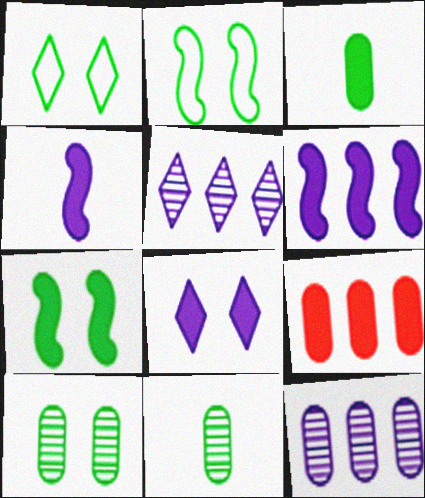[[1, 7, 10]]